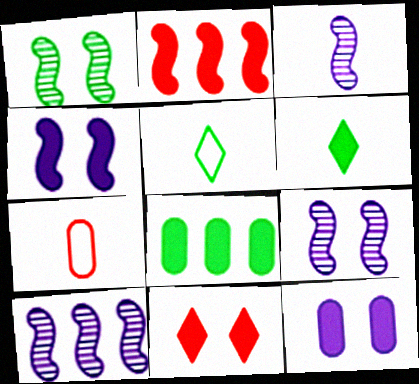[[1, 5, 8], 
[2, 6, 12], 
[3, 6, 7], 
[3, 9, 10]]